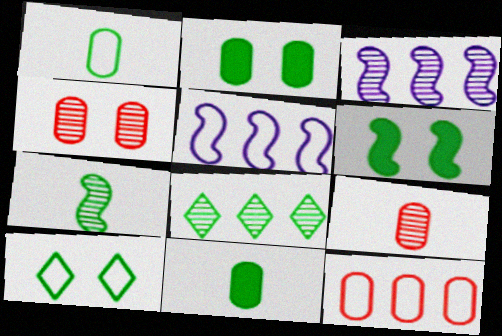[[1, 6, 8]]